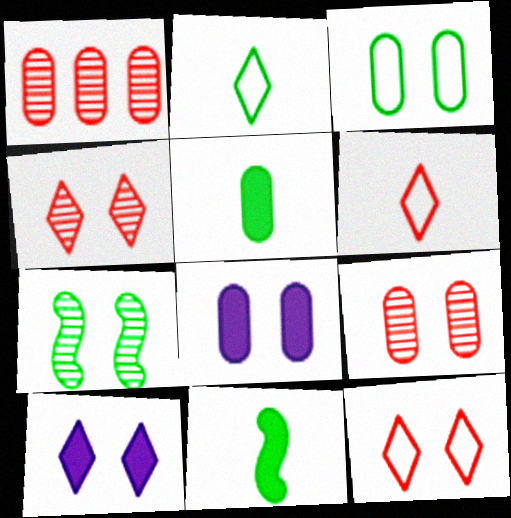[[3, 8, 9], 
[7, 8, 12]]